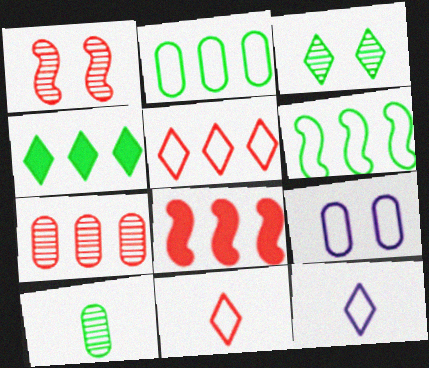[[5, 7, 8], 
[6, 9, 11]]